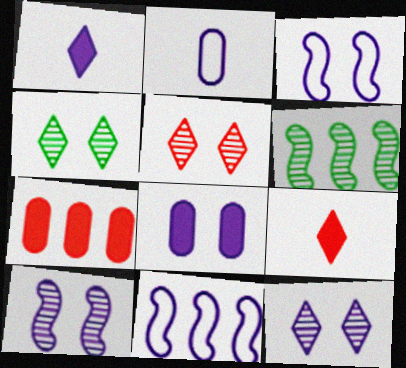[[3, 8, 12], 
[4, 5, 12]]